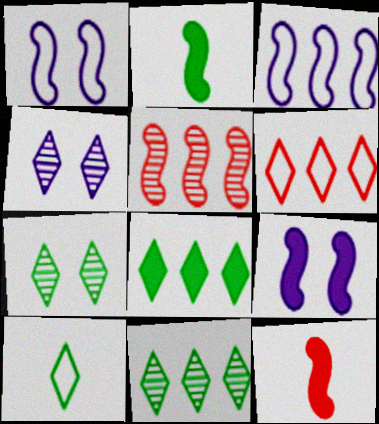[[1, 2, 5], 
[7, 8, 10]]